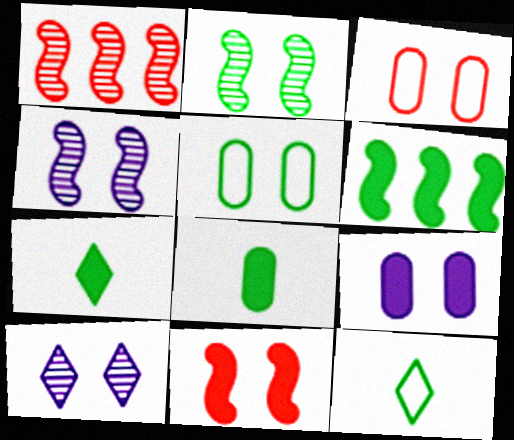[[1, 9, 12], 
[5, 10, 11]]